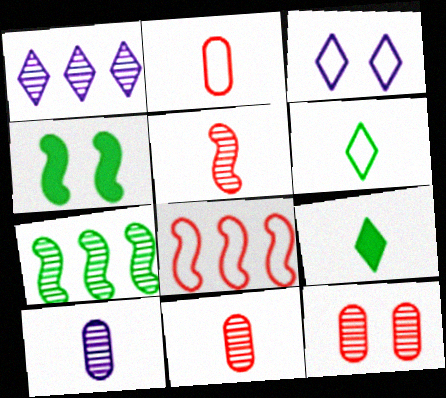[[1, 2, 4], 
[3, 4, 12]]